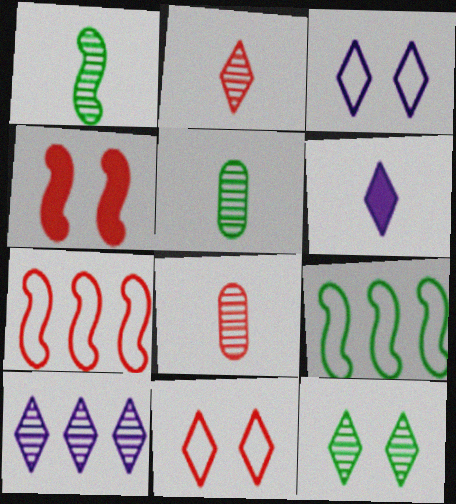[[2, 10, 12], 
[3, 6, 10]]